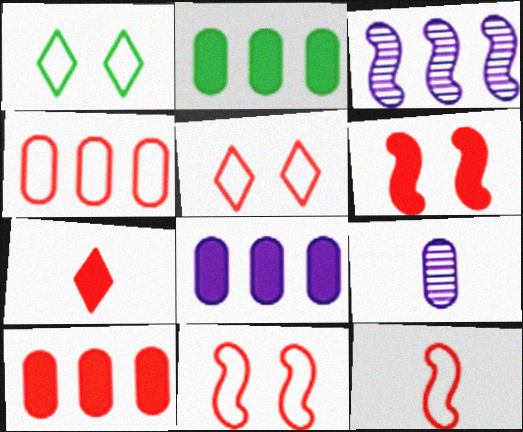[[2, 8, 10], 
[4, 5, 12], 
[6, 7, 10]]